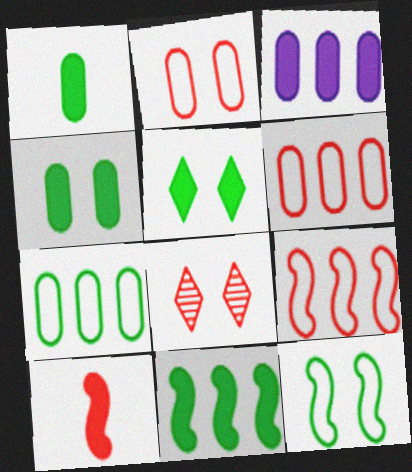[[1, 5, 11], 
[3, 5, 10], 
[6, 8, 10]]